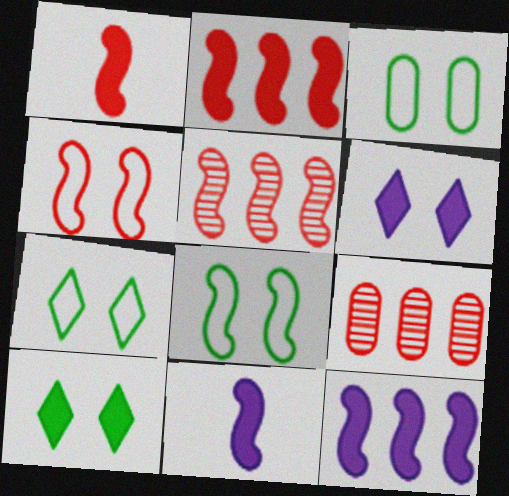[[1, 4, 5], 
[3, 7, 8], 
[5, 8, 11], 
[7, 9, 11]]